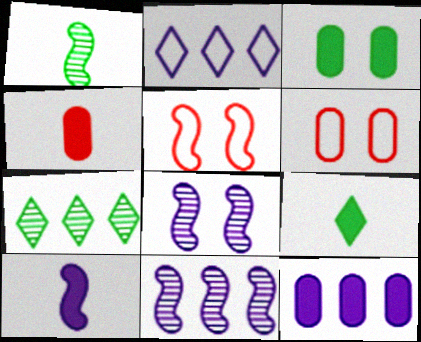[[2, 11, 12], 
[3, 4, 12], 
[4, 9, 10], 
[6, 7, 10], 
[6, 9, 11]]